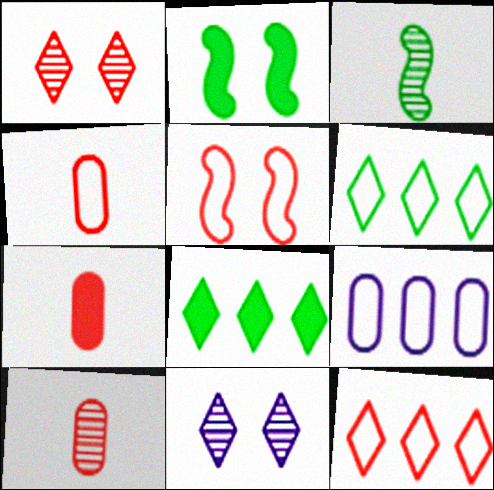[[4, 5, 12], 
[4, 7, 10]]